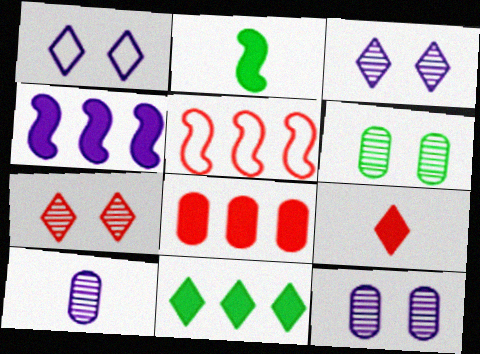[[1, 4, 10], 
[4, 8, 11]]